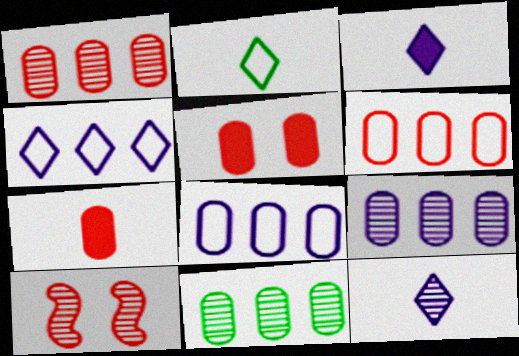[[1, 9, 11], 
[10, 11, 12]]